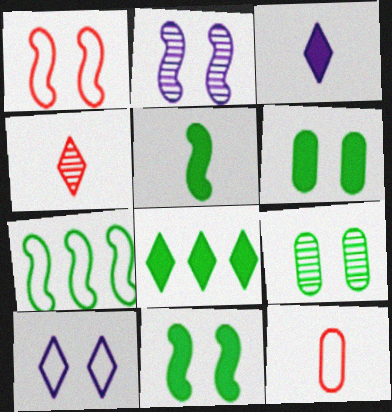[[1, 2, 11], 
[2, 8, 12], 
[4, 8, 10], 
[5, 6, 8], 
[7, 10, 12]]